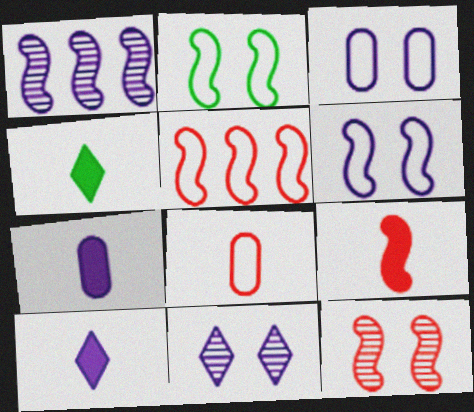[[1, 2, 9], 
[1, 3, 10], 
[4, 7, 9], 
[5, 9, 12]]